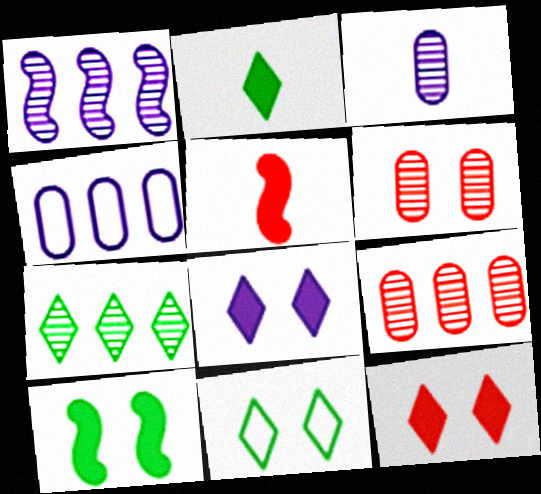[[1, 7, 9], 
[2, 7, 11]]